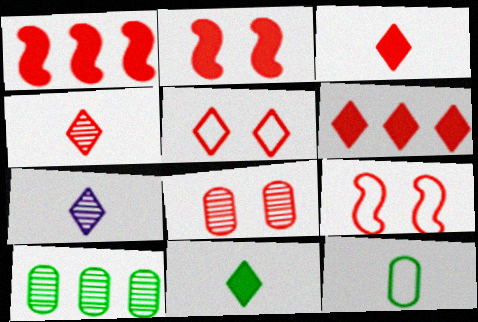[[2, 5, 8], 
[4, 5, 6]]